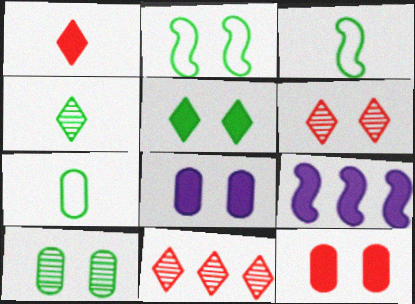[[2, 5, 10], 
[2, 6, 8], 
[3, 8, 11], 
[6, 7, 9]]